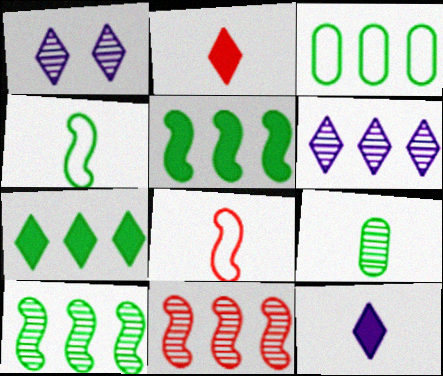[[1, 9, 11], 
[3, 7, 10], 
[8, 9, 12]]